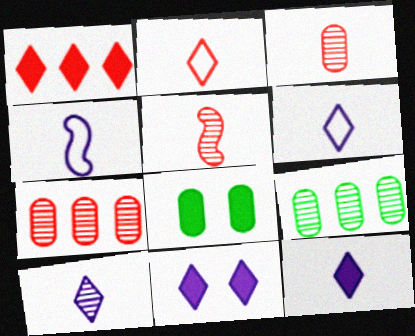[[6, 10, 12]]